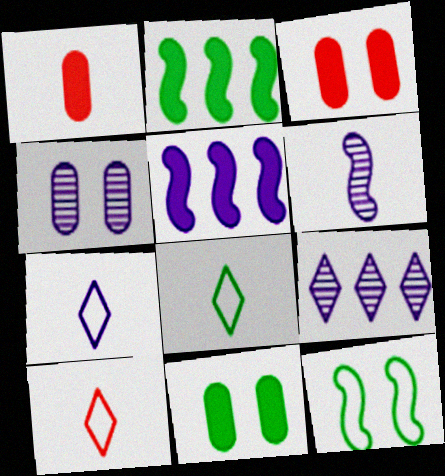[[1, 6, 8], 
[1, 9, 12], 
[2, 4, 10], 
[4, 5, 7], 
[4, 6, 9], 
[7, 8, 10]]